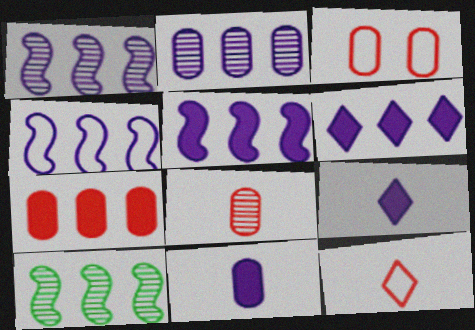[[1, 4, 5], 
[2, 4, 6], 
[3, 7, 8], 
[3, 9, 10]]